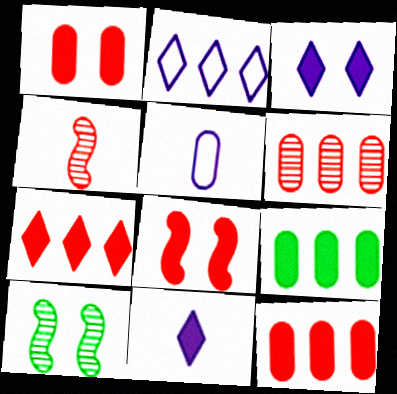[[5, 7, 10], 
[8, 9, 11]]